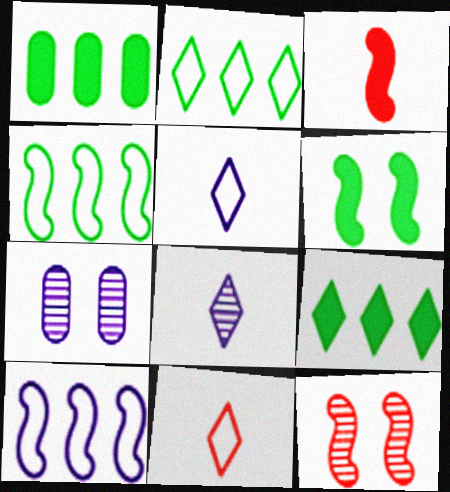[[1, 5, 12], 
[2, 3, 7]]